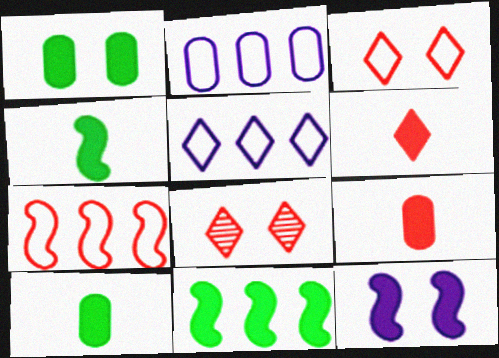[[2, 4, 8], 
[7, 8, 9]]